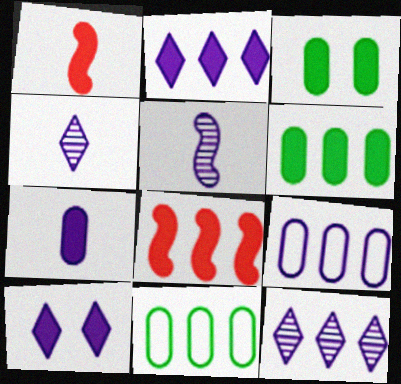[[1, 2, 3], 
[1, 6, 10], 
[2, 6, 8], 
[5, 9, 10], 
[8, 11, 12]]